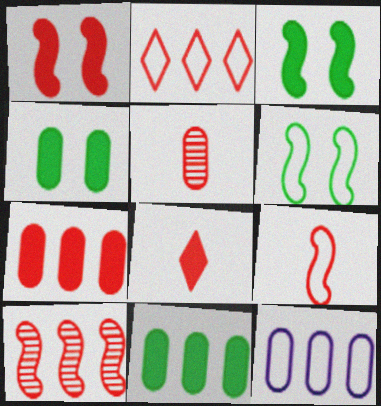[[1, 2, 5], 
[1, 7, 8], 
[1, 9, 10], 
[2, 7, 10], 
[4, 5, 12], 
[5, 8, 9]]